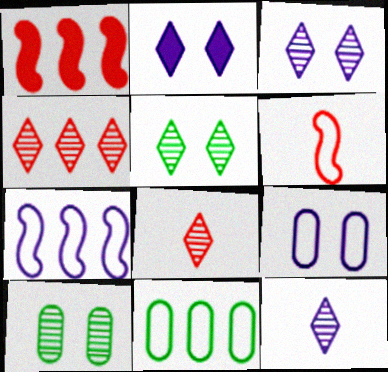[[4, 5, 12]]